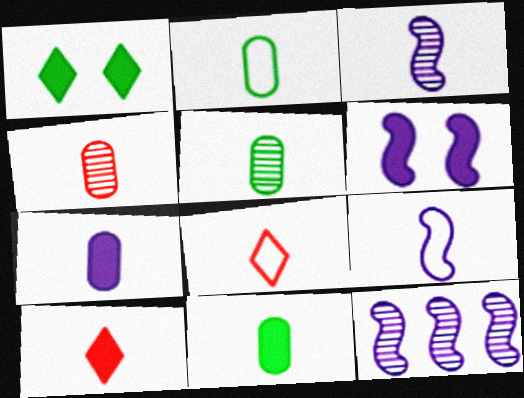[[2, 3, 10], 
[2, 4, 7], 
[2, 5, 11], 
[2, 8, 9], 
[3, 8, 11], 
[5, 9, 10], 
[6, 9, 12]]